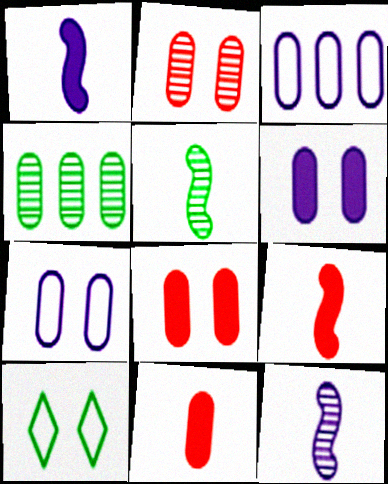[[4, 7, 11]]